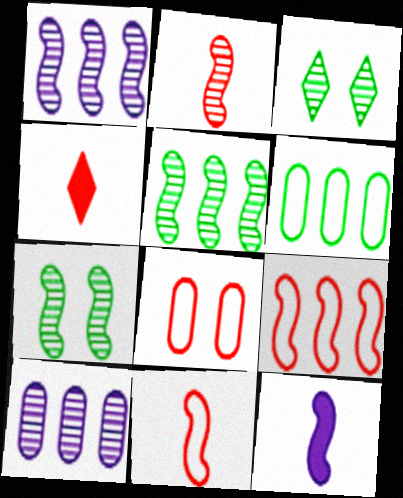[[1, 2, 7], 
[2, 3, 10], 
[7, 9, 12]]